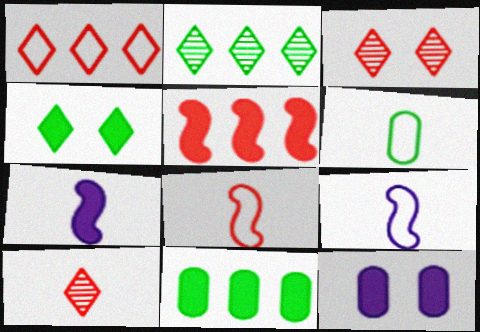[[2, 8, 12], 
[3, 9, 11], 
[6, 7, 10]]